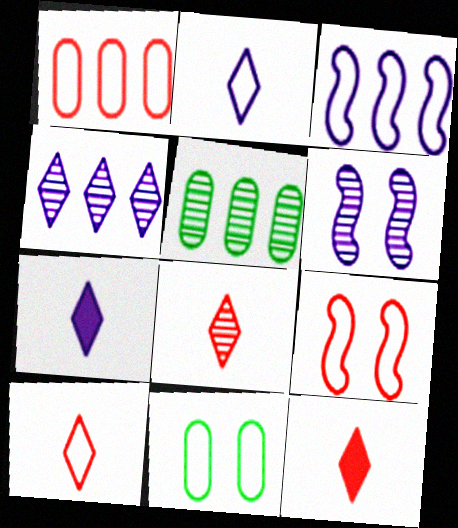[[1, 9, 10], 
[3, 10, 11], 
[5, 6, 8], 
[5, 7, 9], 
[8, 10, 12]]